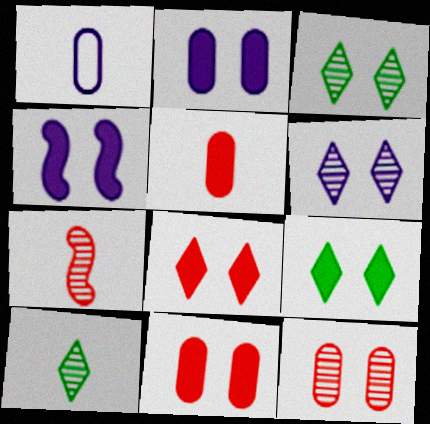[[4, 9, 11]]